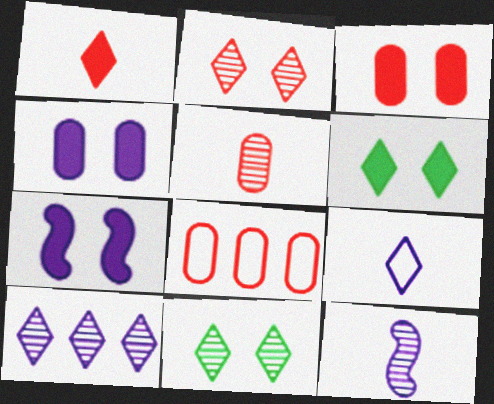[[3, 5, 8], 
[3, 6, 7], 
[6, 8, 12]]